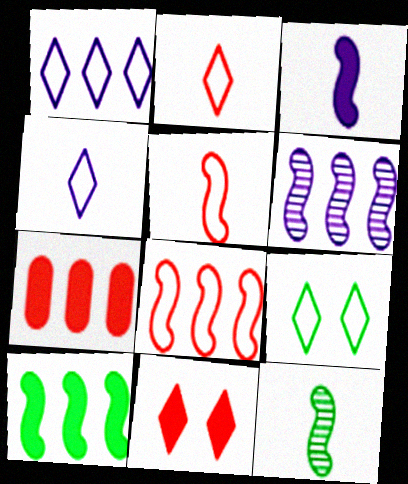[[1, 2, 9], 
[3, 5, 12], 
[6, 8, 10]]